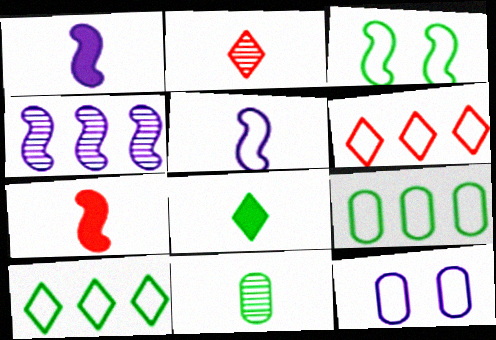[[3, 4, 7]]